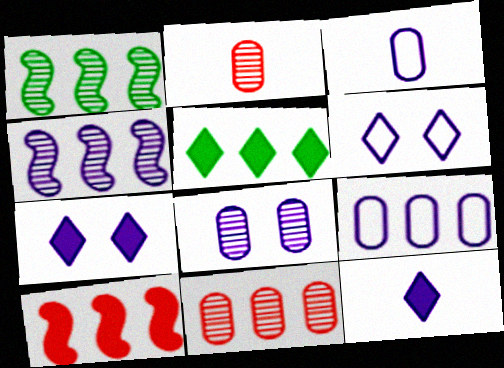[[3, 4, 7]]